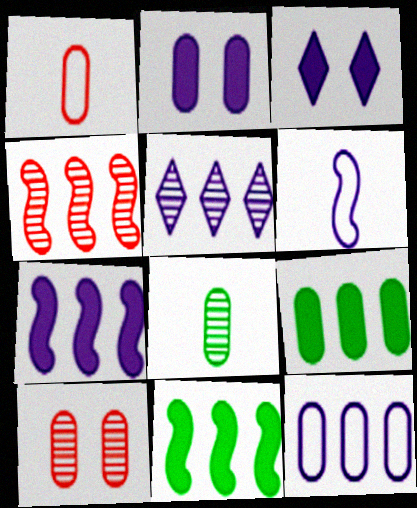[[2, 5, 6], 
[5, 7, 12]]